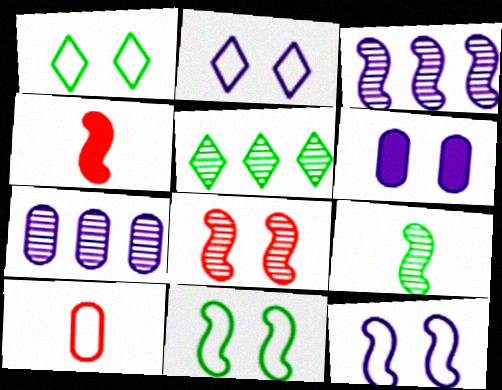[[1, 4, 7], 
[1, 6, 8], 
[3, 4, 11], 
[3, 8, 9]]